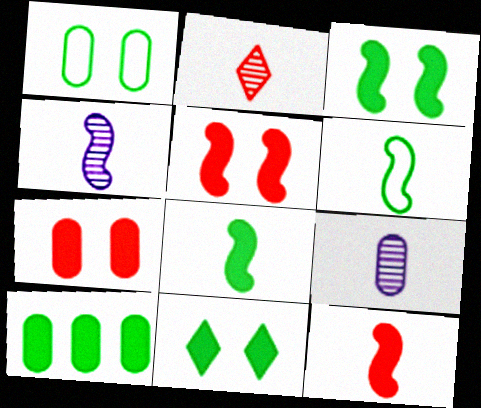[[4, 6, 12], 
[8, 10, 11]]